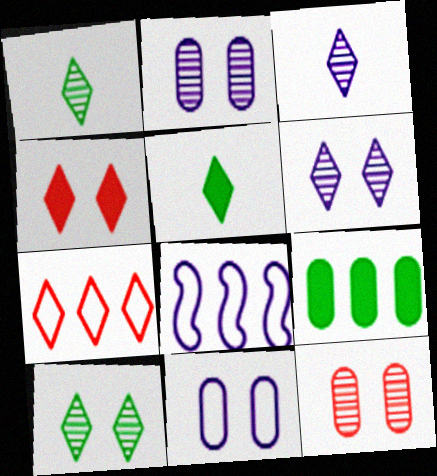[[5, 6, 7], 
[5, 8, 12]]